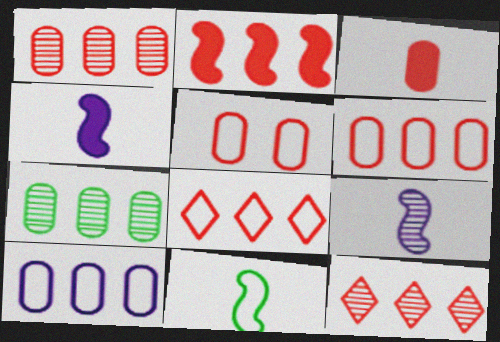[[1, 2, 8], 
[1, 3, 5], 
[2, 6, 12]]